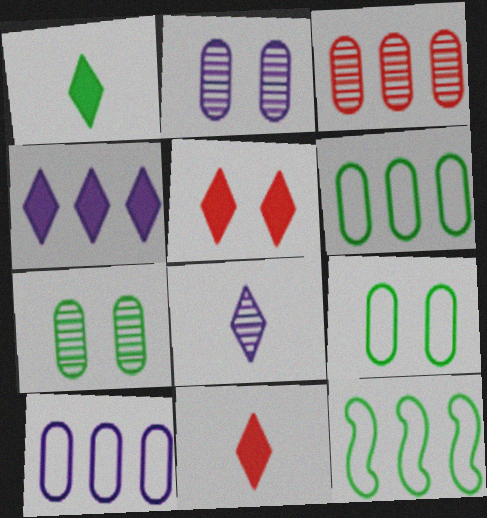[[1, 4, 5], 
[1, 7, 12], 
[2, 11, 12], 
[3, 4, 12]]